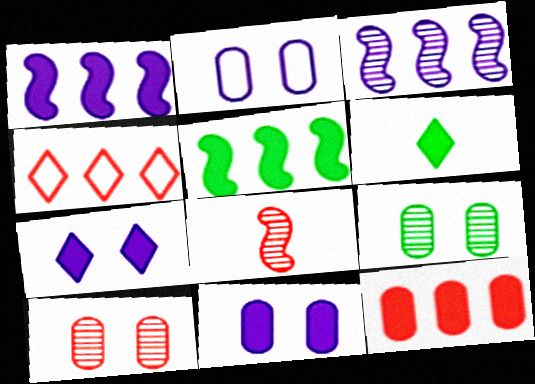[]